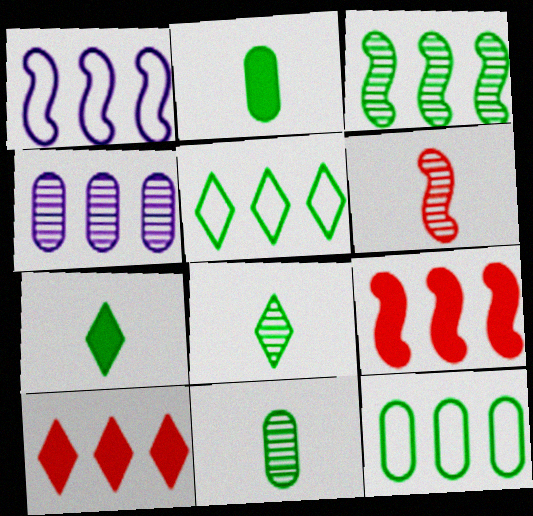[[1, 3, 9], 
[4, 5, 9]]